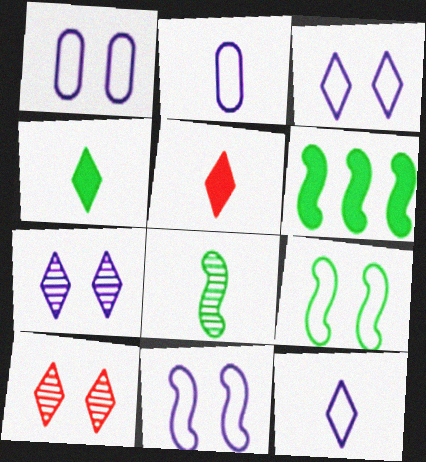[[1, 3, 11], 
[2, 5, 8], 
[2, 6, 10], 
[6, 8, 9]]